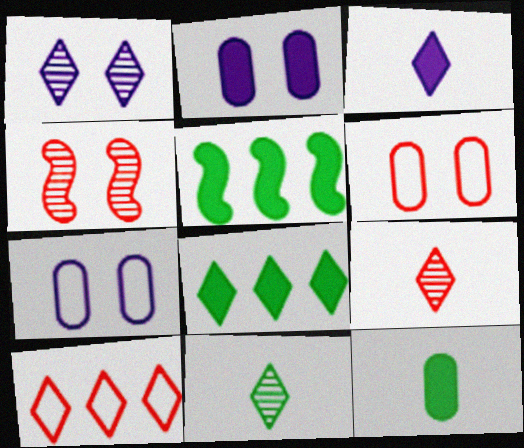[[5, 7, 9]]